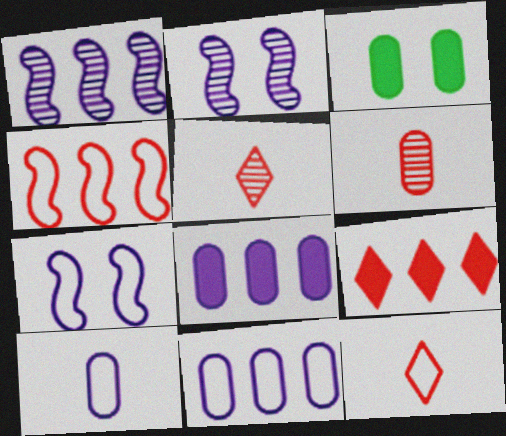[[1, 3, 12], 
[3, 6, 11]]